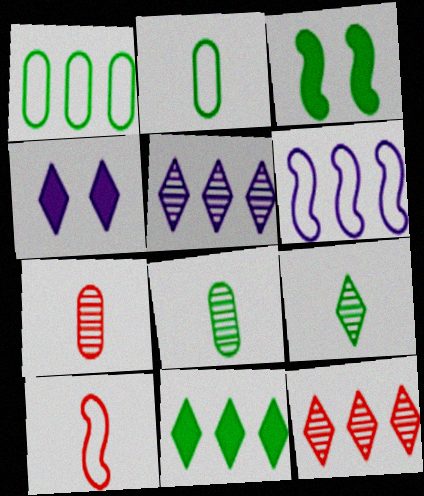[[1, 3, 9]]